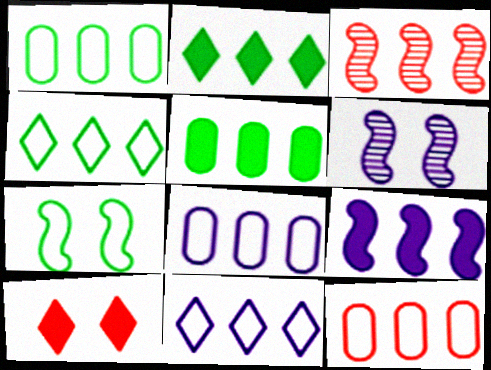[[1, 8, 12], 
[2, 3, 8], 
[3, 5, 11]]